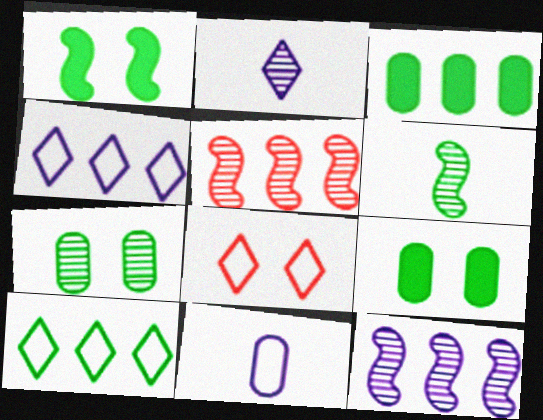[[2, 5, 7], 
[3, 4, 5], 
[6, 9, 10]]